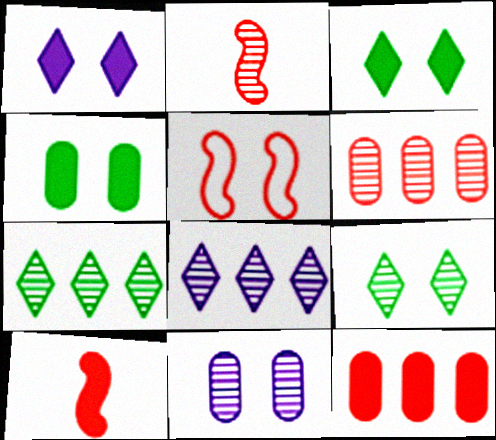[[2, 7, 11], 
[3, 5, 11]]